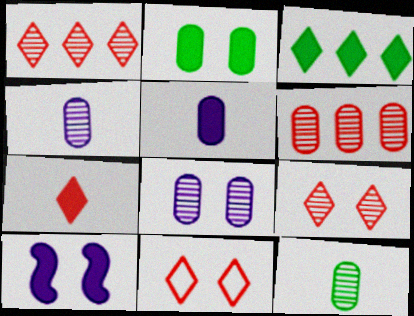[[1, 7, 11], 
[6, 8, 12]]